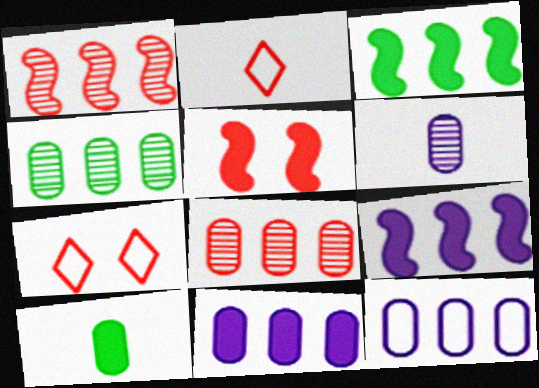[[2, 5, 8], 
[3, 6, 7]]